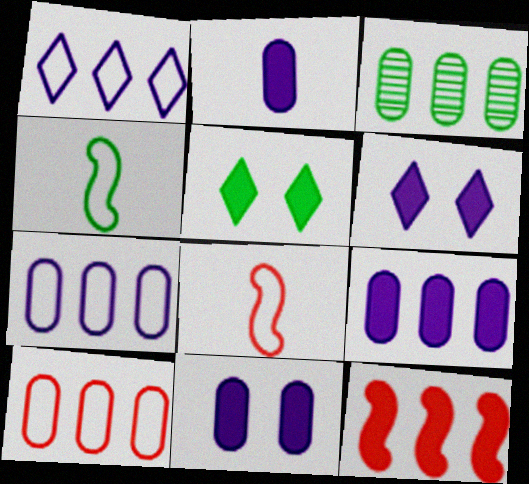[[1, 3, 12], 
[2, 5, 12], 
[2, 9, 11], 
[3, 4, 5], 
[3, 6, 8], 
[3, 9, 10]]